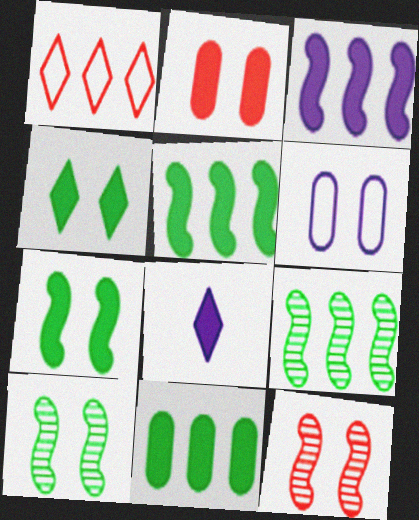[[2, 5, 8], 
[4, 6, 12]]